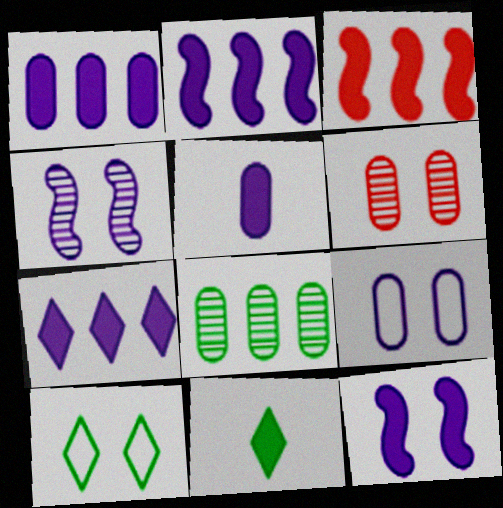[[1, 2, 7], 
[5, 7, 12], 
[6, 10, 12]]